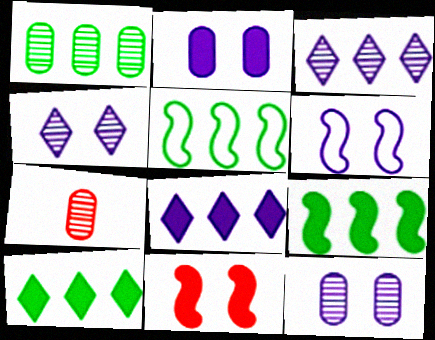[[1, 5, 10], 
[1, 7, 12], 
[2, 4, 6], 
[6, 7, 10]]